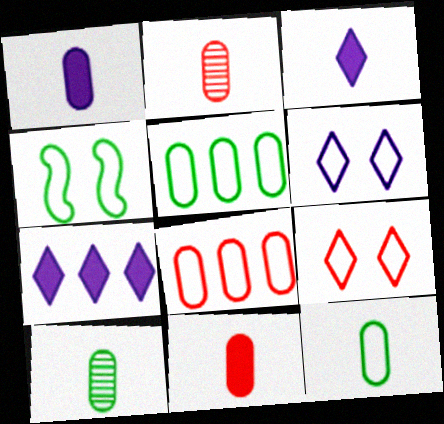[[1, 2, 12], 
[2, 4, 7]]